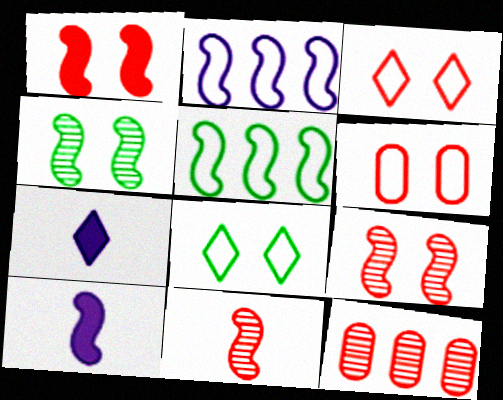[[5, 9, 10], 
[8, 10, 12]]